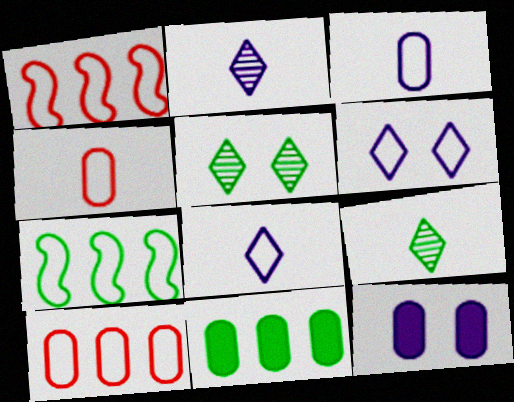[[1, 9, 12], 
[4, 6, 7]]